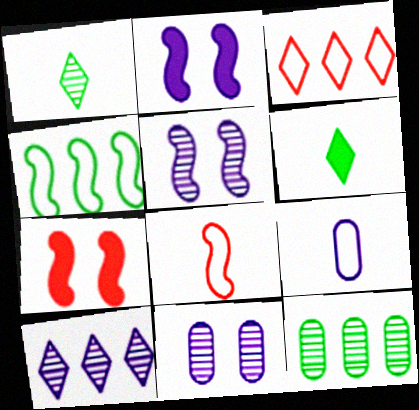[[2, 9, 10]]